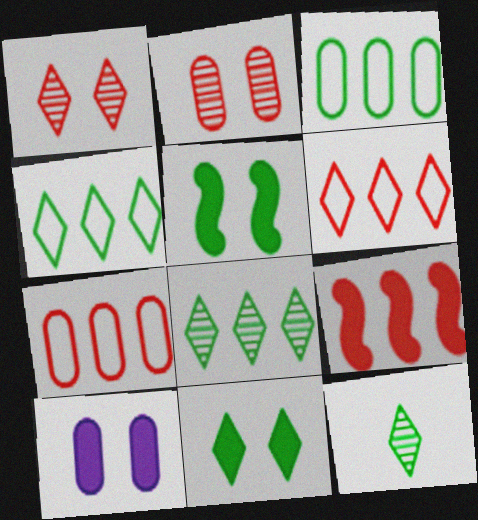[[3, 5, 12], 
[4, 11, 12]]